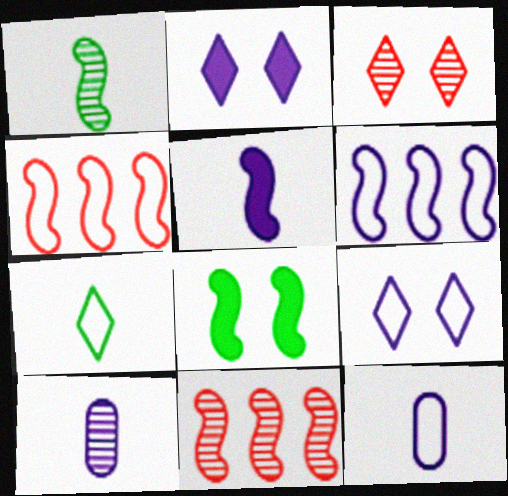[[2, 6, 10], 
[6, 9, 12]]